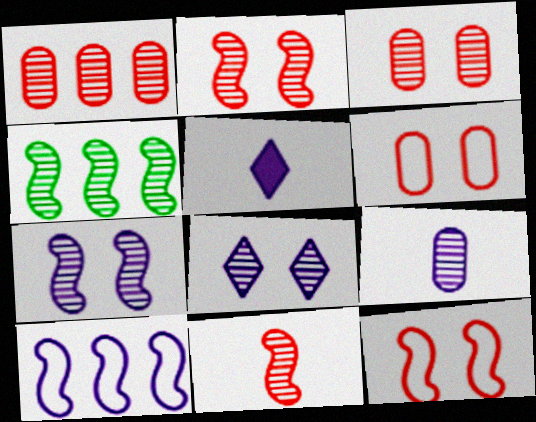[[4, 5, 6], 
[4, 7, 11]]